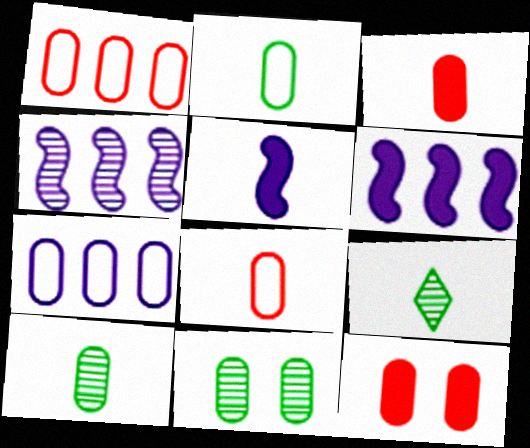[[3, 7, 11], 
[5, 8, 9], 
[7, 10, 12]]